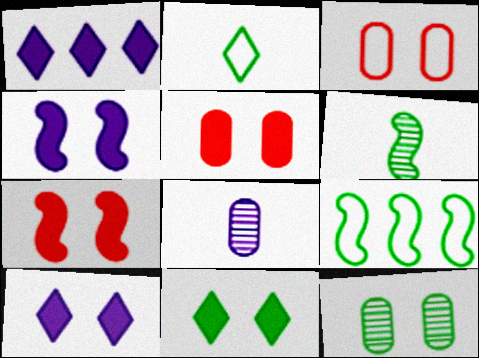[[1, 3, 6], 
[4, 5, 11]]